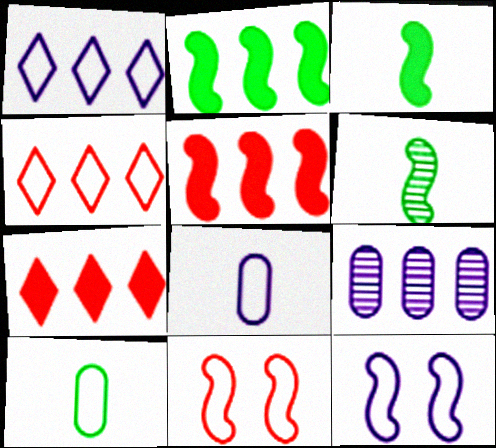[[1, 8, 12], 
[1, 10, 11], 
[2, 4, 9], 
[4, 10, 12], 
[5, 6, 12]]